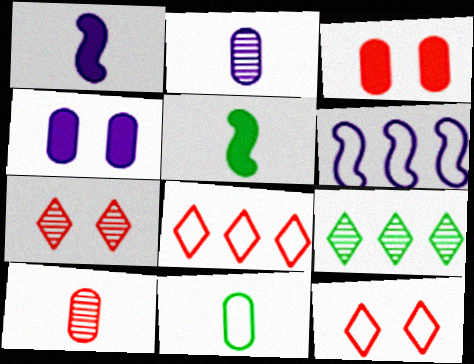[[6, 11, 12]]